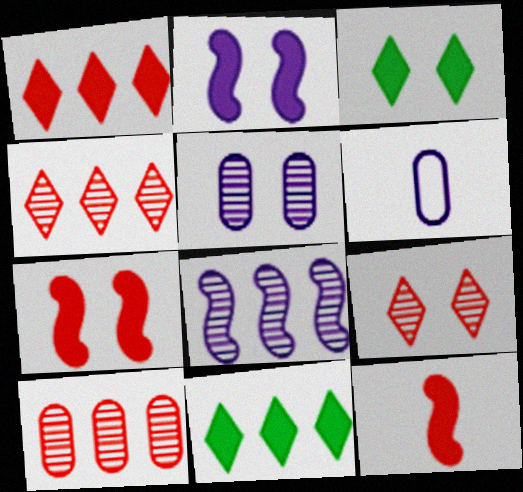[]